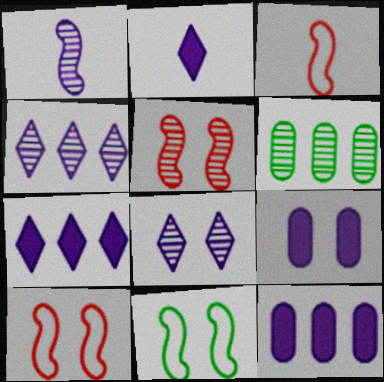[[2, 6, 10]]